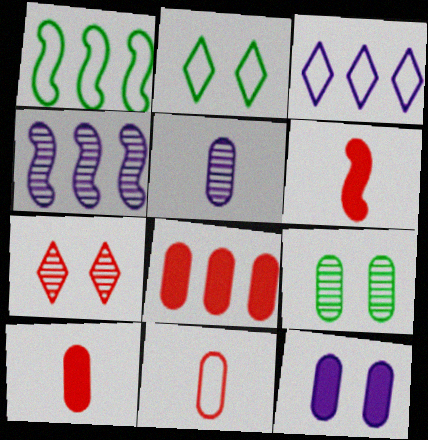[[2, 4, 10], 
[3, 6, 9]]